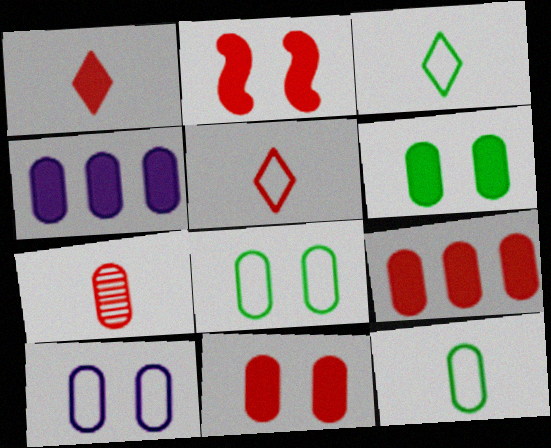[[1, 2, 9], 
[4, 7, 8]]